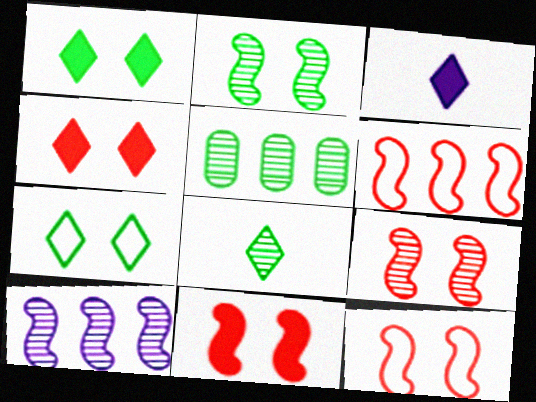[[2, 5, 8], 
[3, 5, 12], 
[9, 11, 12]]